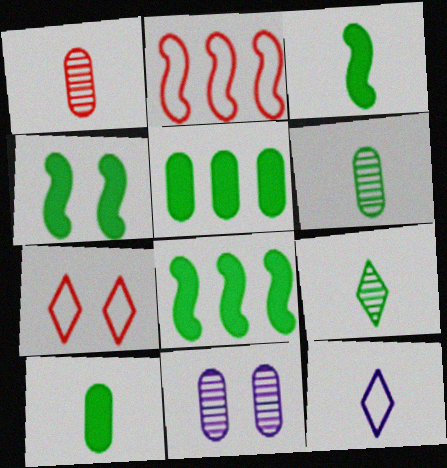[[1, 3, 12], 
[3, 4, 8], 
[4, 7, 11]]